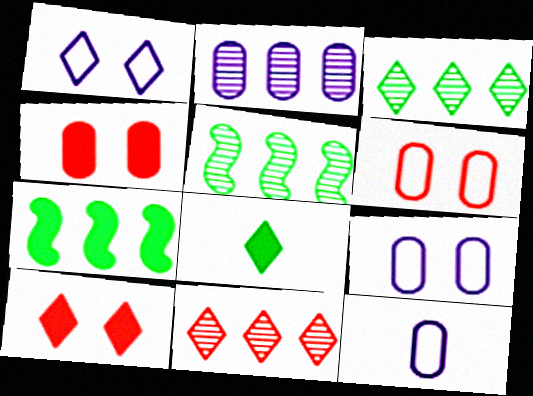[[1, 8, 11], 
[2, 5, 11], 
[5, 10, 12]]